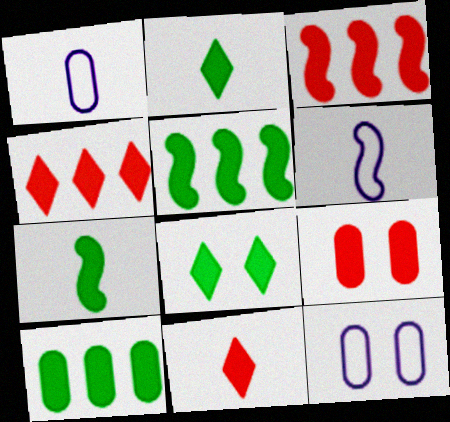[[3, 9, 11], 
[7, 8, 10]]